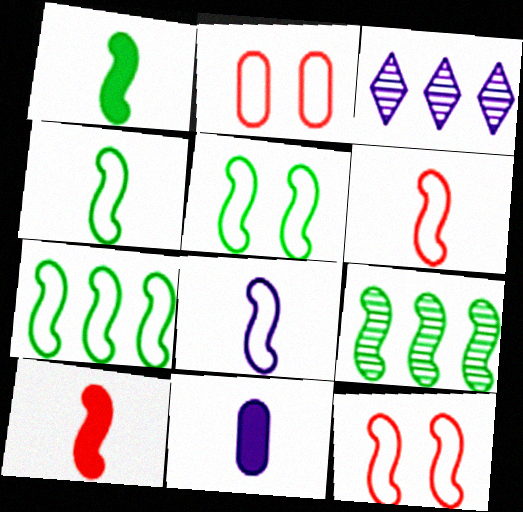[[1, 2, 3], 
[1, 5, 9], 
[4, 5, 7], 
[4, 6, 8], 
[7, 8, 12]]